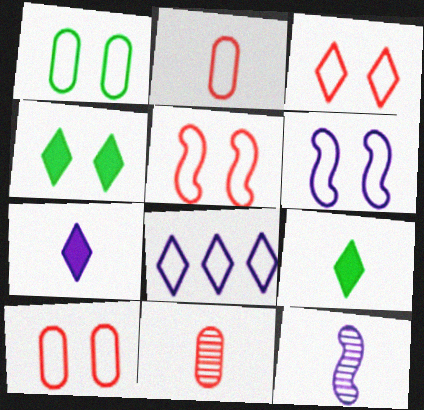[[1, 3, 6], 
[2, 9, 12], 
[3, 5, 10]]